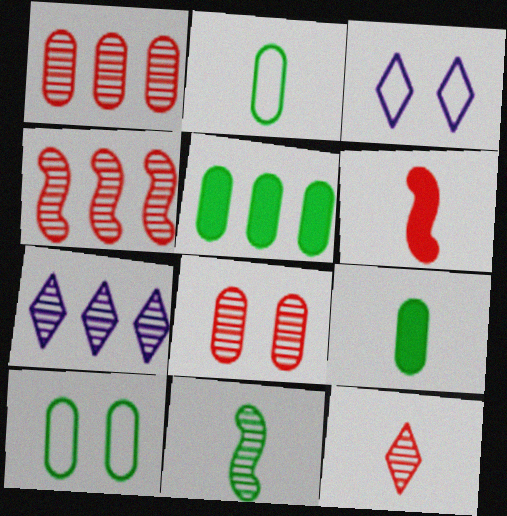[[3, 4, 9], 
[4, 8, 12], 
[6, 7, 10], 
[7, 8, 11]]